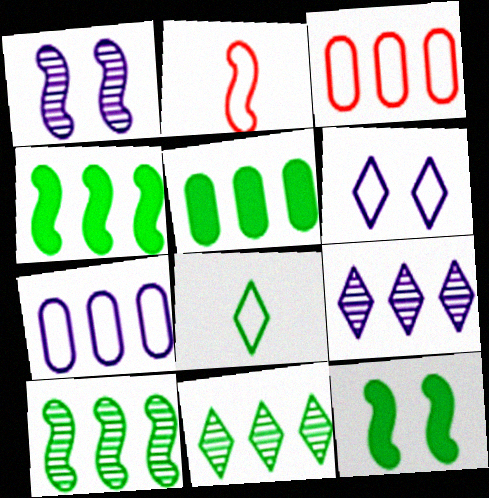[[1, 2, 4], 
[3, 4, 9]]